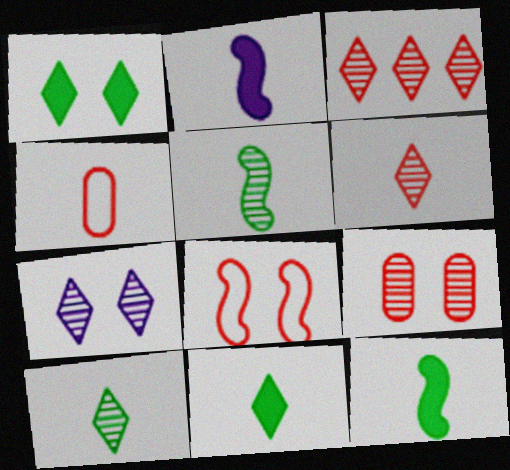[[2, 4, 10], 
[3, 7, 10]]